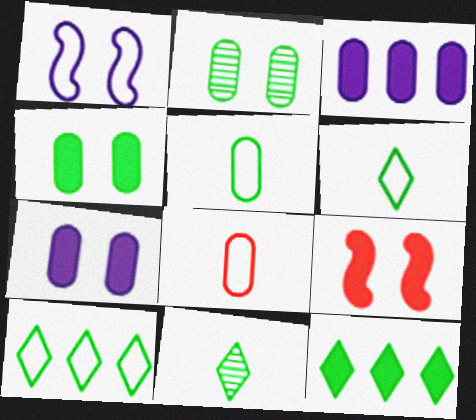[[1, 8, 10], 
[2, 3, 8]]